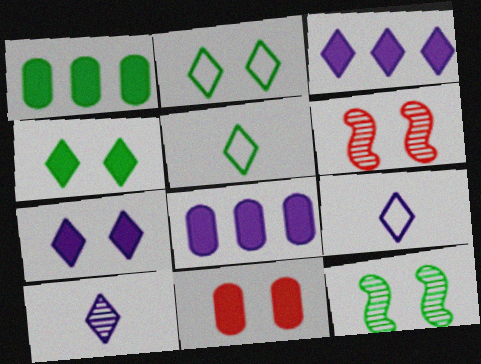[[1, 5, 12], 
[1, 6, 9], 
[5, 6, 8]]